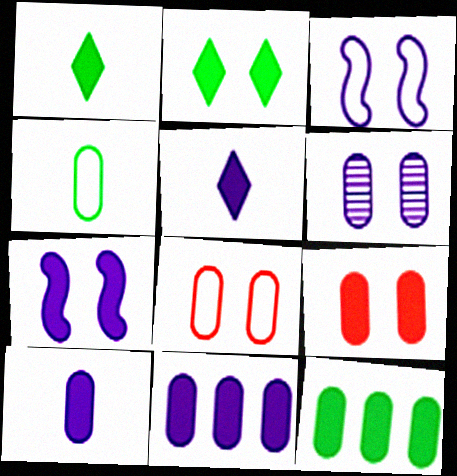[[2, 7, 9], 
[5, 7, 11], 
[9, 10, 12]]